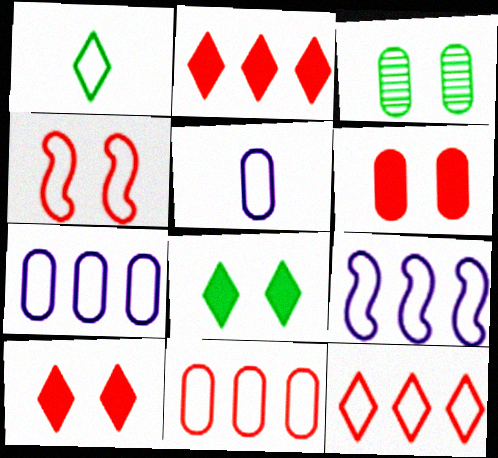[[1, 4, 7]]